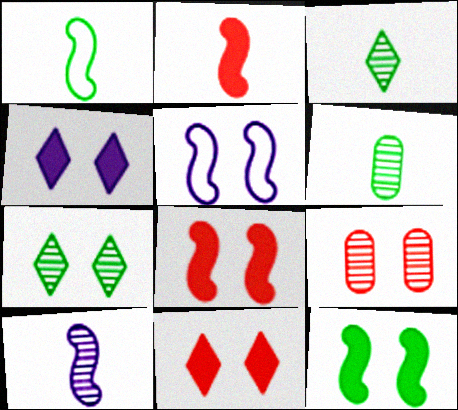[[1, 2, 10]]